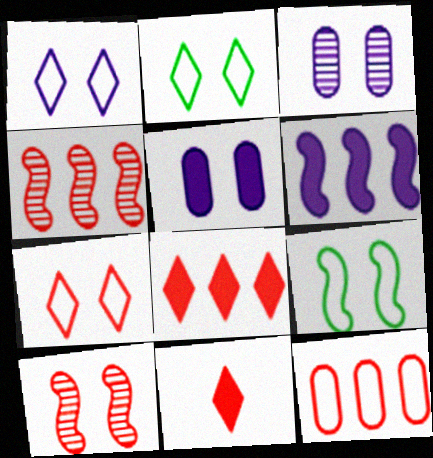[[1, 2, 7], 
[2, 5, 10], 
[4, 8, 12], 
[10, 11, 12]]